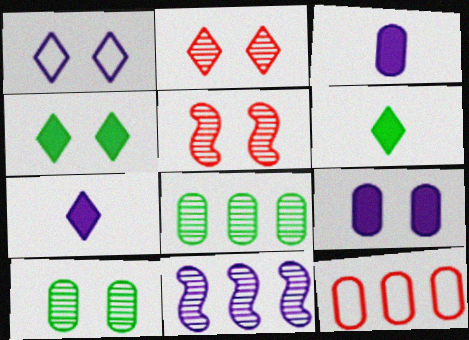[[1, 2, 4], 
[1, 3, 11], 
[3, 10, 12]]